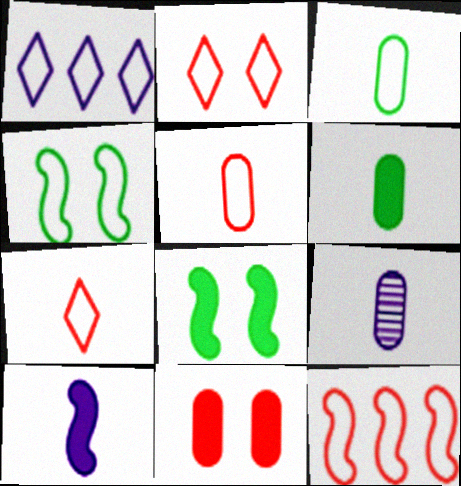[[1, 4, 5], 
[2, 5, 12], 
[5, 6, 9]]